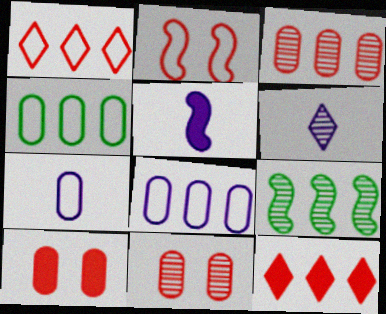[[2, 5, 9], 
[5, 6, 7], 
[6, 9, 11], 
[8, 9, 12]]